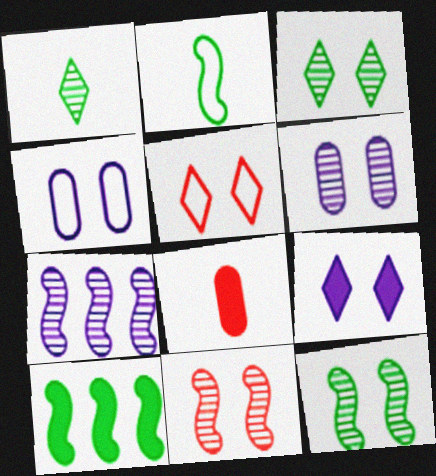[[2, 10, 12], 
[3, 5, 9], 
[3, 6, 11], 
[8, 9, 10]]